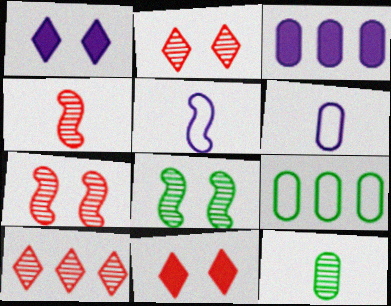[[1, 4, 9]]